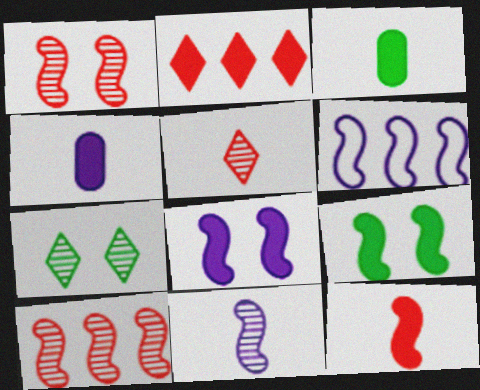[[2, 3, 8], 
[2, 4, 9], 
[6, 8, 11]]